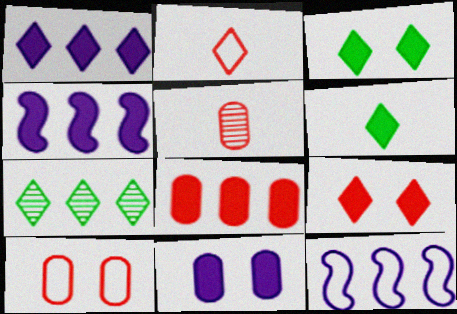[[1, 6, 9], 
[3, 5, 12], 
[5, 8, 10], 
[7, 8, 12]]